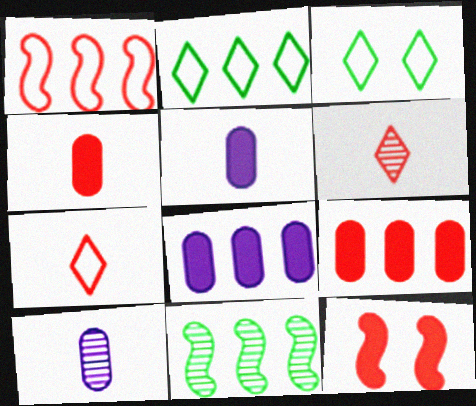[[2, 10, 12]]